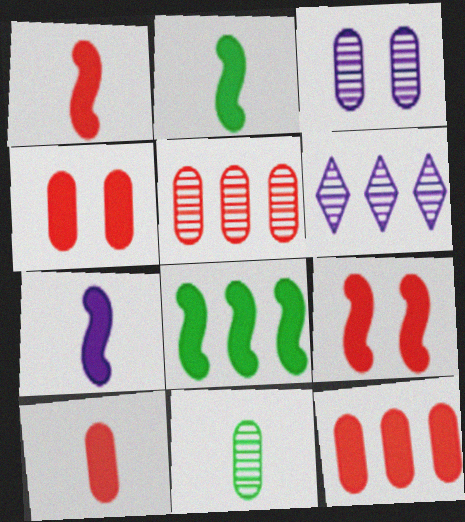[[1, 2, 7], 
[3, 5, 11], 
[4, 10, 12], 
[7, 8, 9]]